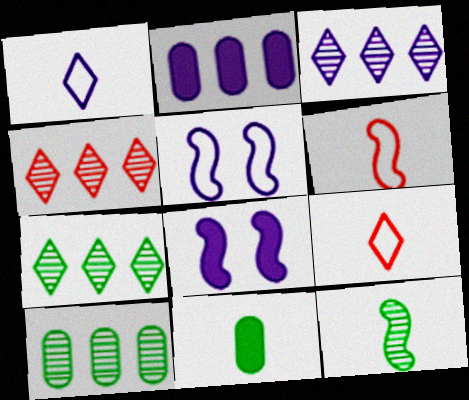[[3, 4, 7], 
[4, 5, 11], 
[8, 9, 10]]